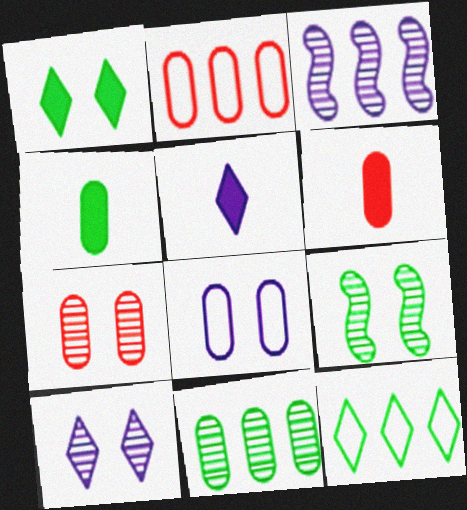[[2, 5, 9], 
[2, 6, 7], 
[3, 5, 8], 
[4, 9, 12], 
[6, 8, 11], 
[7, 9, 10]]